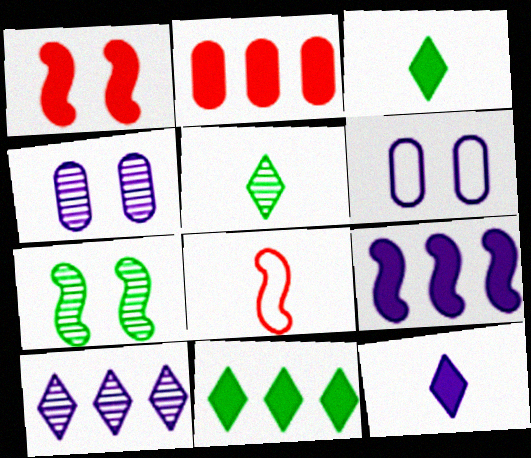[[2, 9, 11], 
[4, 8, 11], 
[7, 8, 9]]